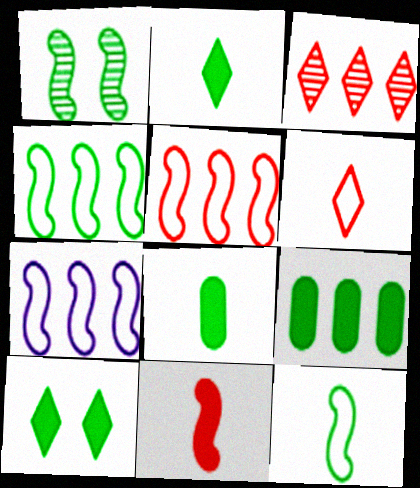[[1, 7, 11], 
[3, 7, 9], 
[4, 5, 7]]